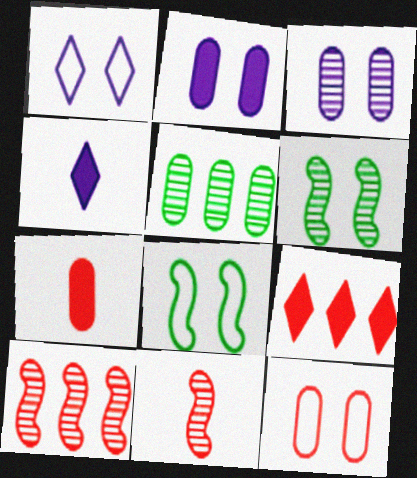[[1, 8, 12], 
[9, 11, 12]]